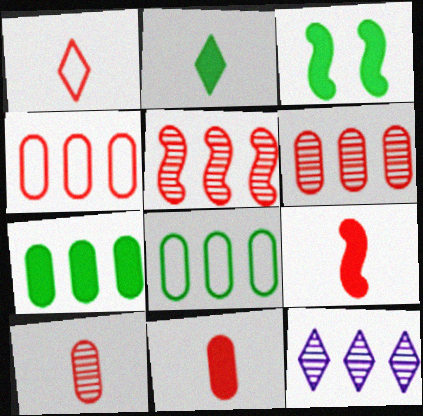[[1, 9, 10], 
[2, 3, 7]]